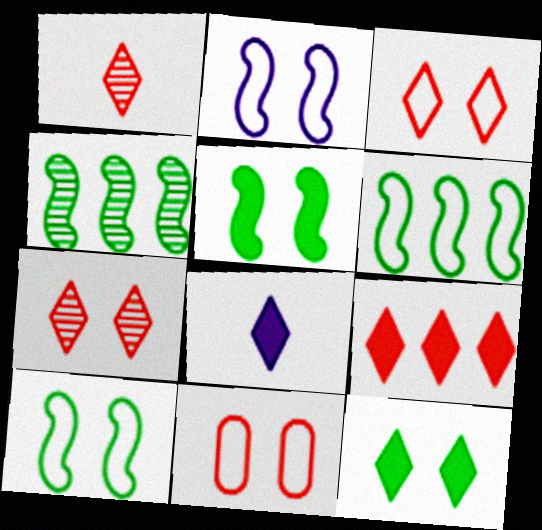[[1, 3, 9], 
[4, 8, 11], 
[8, 9, 12]]